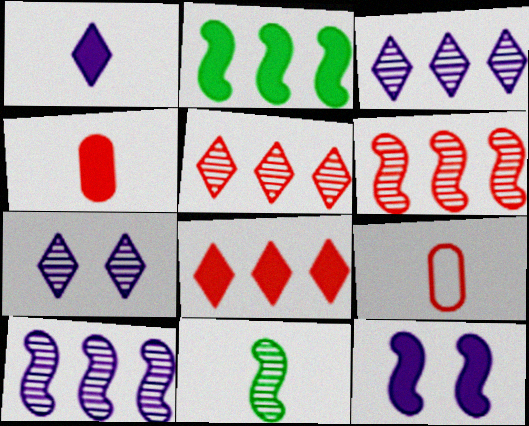[[1, 9, 11], 
[2, 7, 9]]